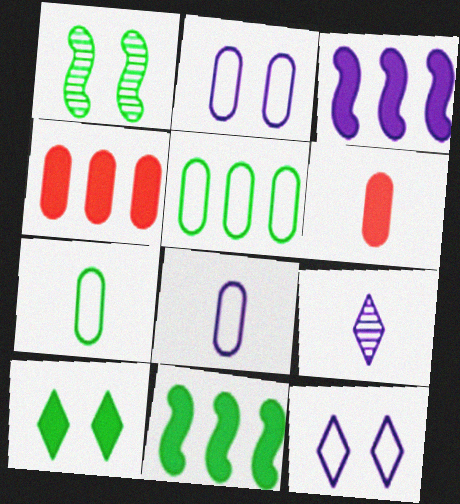[[2, 3, 9], 
[3, 6, 10]]